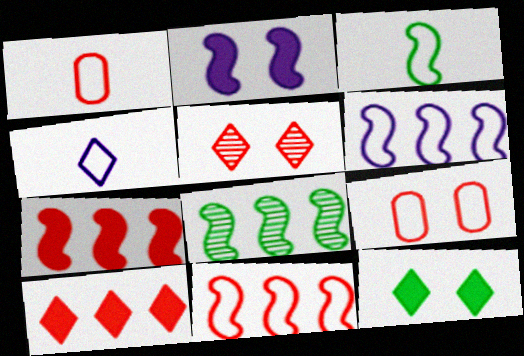[[1, 3, 4], 
[1, 5, 7], 
[6, 7, 8]]